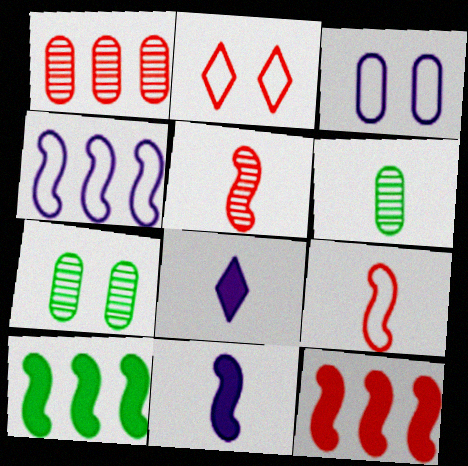[[6, 8, 9]]